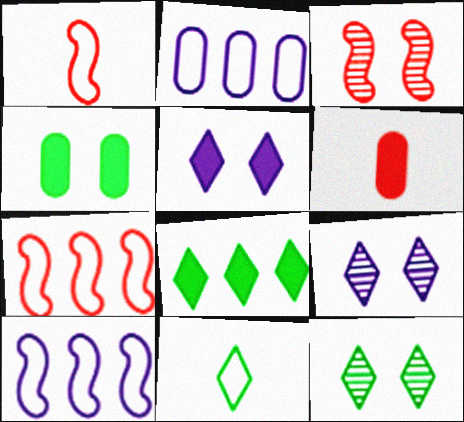[[6, 10, 12], 
[8, 11, 12]]